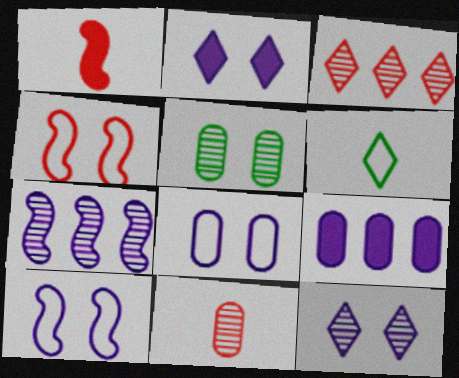[[2, 3, 6], 
[2, 4, 5]]